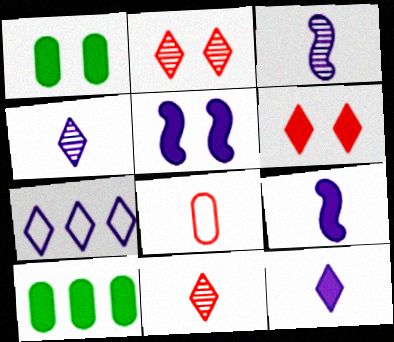[[1, 5, 6], 
[6, 9, 10]]